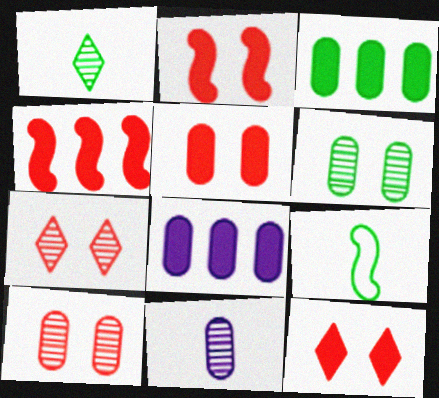[[2, 5, 12], 
[7, 8, 9]]